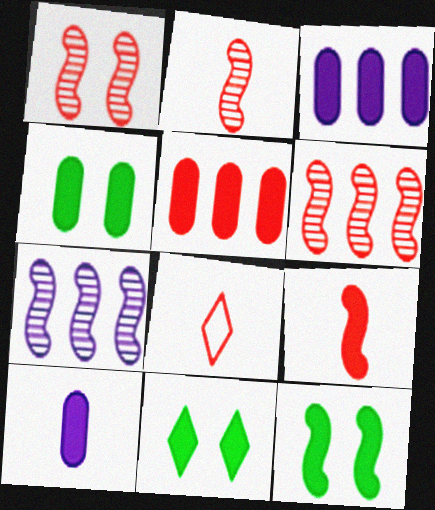[[1, 2, 6], 
[1, 5, 8], 
[3, 9, 11], 
[4, 5, 10], 
[4, 7, 8], 
[4, 11, 12]]